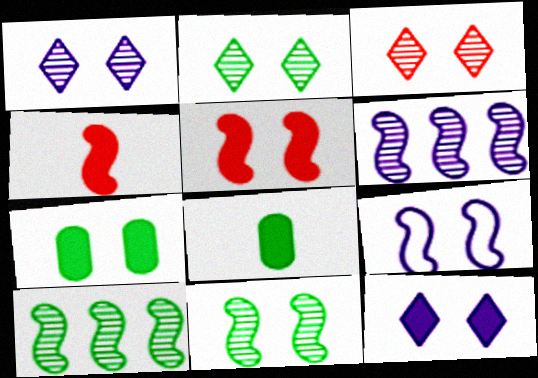[[1, 2, 3], 
[3, 7, 9], 
[4, 9, 10], 
[5, 7, 12], 
[5, 9, 11]]